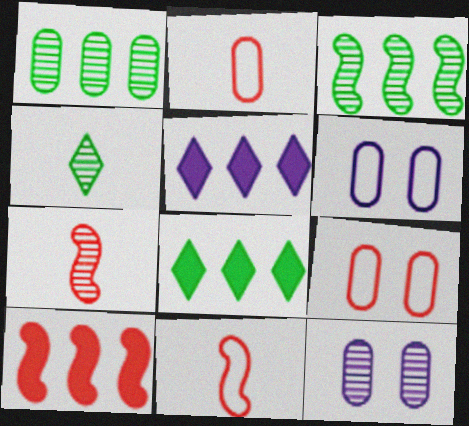[[4, 6, 10], 
[6, 7, 8], 
[8, 11, 12]]